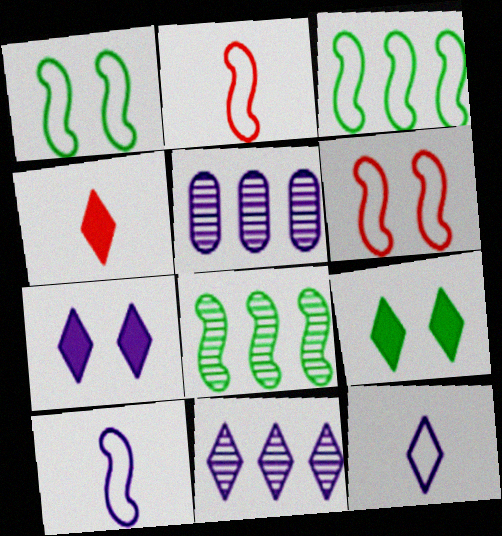[[1, 4, 5], 
[2, 5, 9], 
[3, 6, 10], 
[5, 7, 10], 
[7, 11, 12]]